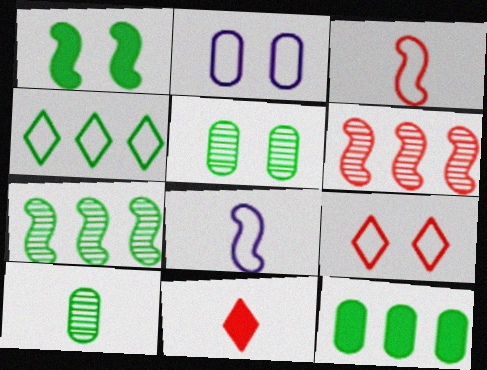[[1, 4, 10], 
[1, 6, 8], 
[2, 3, 4], 
[2, 7, 11], 
[4, 7, 12], 
[8, 10, 11]]